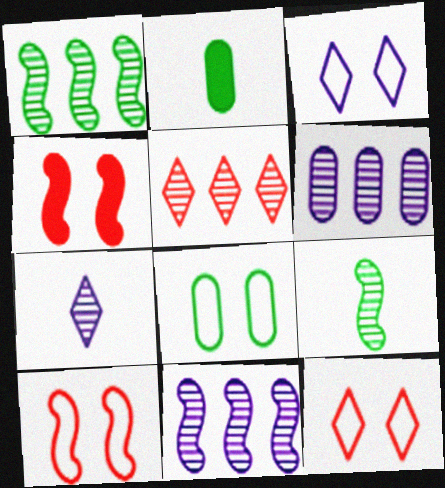[[1, 5, 6], 
[2, 11, 12], 
[3, 8, 10]]